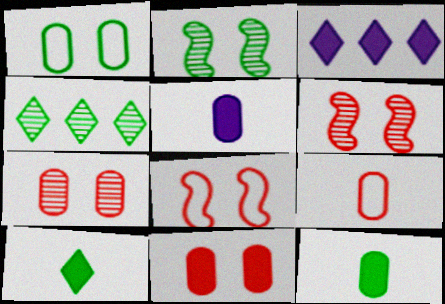[[2, 3, 9], 
[4, 5, 8]]